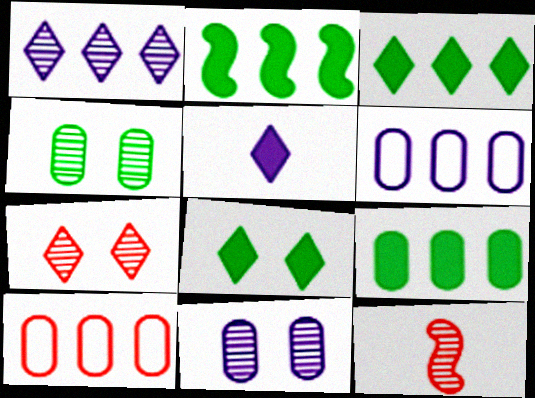[[1, 2, 10], 
[1, 4, 12], 
[2, 3, 9], 
[6, 8, 12]]